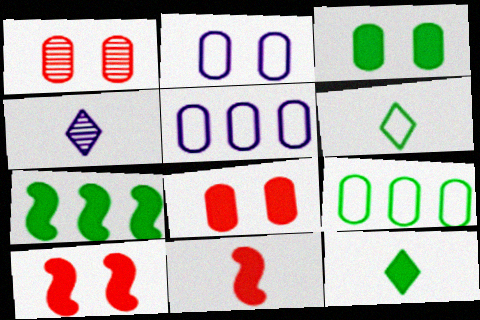[[1, 2, 3], 
[3, 7, 12], 
[4, 9, 10]]